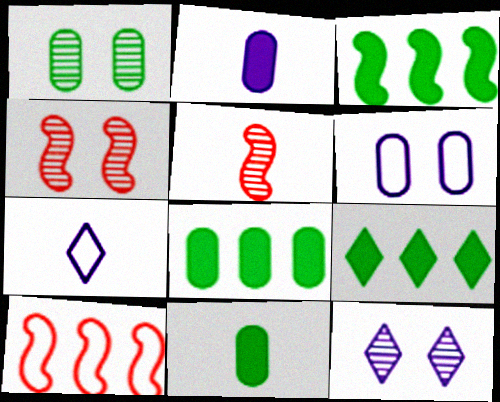[[1, 4, 12], 
[3, 8, 9], 
[4, 7, 8], 
[5, 6, 9], 
[5, 7, 11], 
[10, 11, 12]]